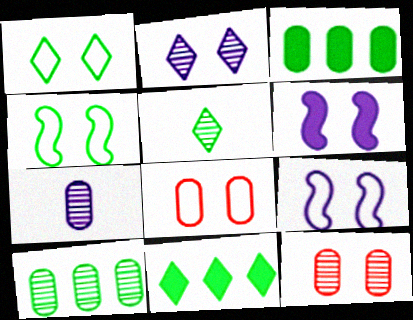[[1, 5, 11], 
[1, 6, 12], 
[1, 8, 9], 
[3, 4, 5], 
[3, 7, 8], 
[7, 10, 12]]